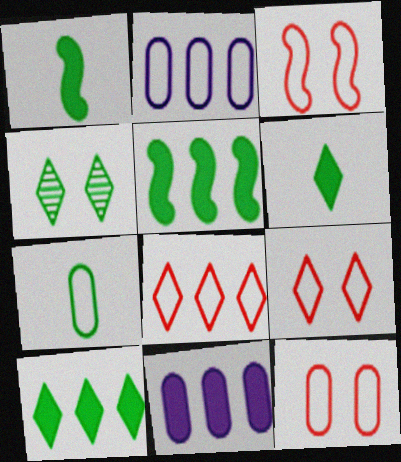[[2, 7, 12], 
[3, 9, 12], 
[4, 5, 7]]